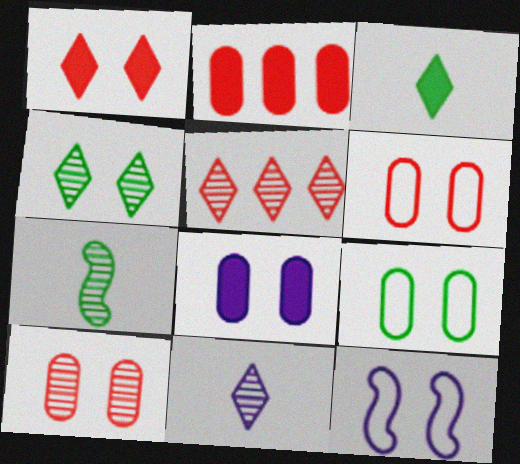[[4, 5, 11], 
[8, 9, 10]]